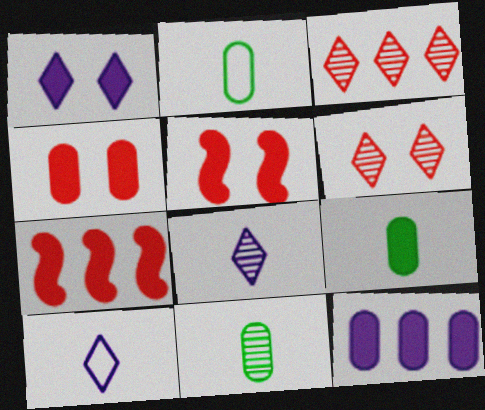[[1, 7, 9], 
[2, 9, 11], 
[4, 9, 12]]